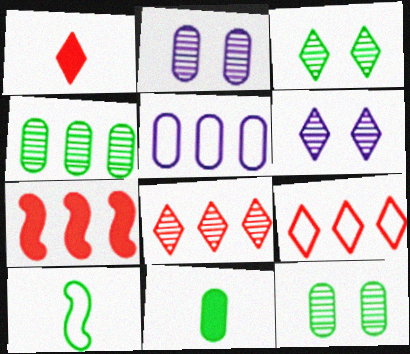[]